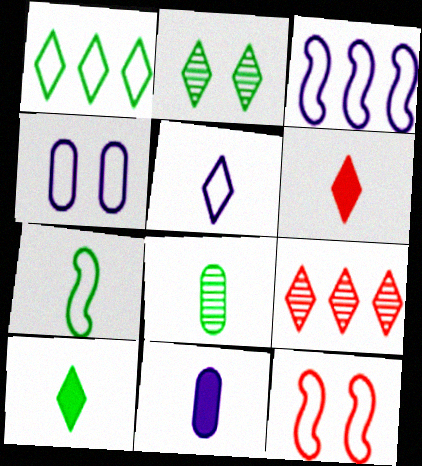[[1, 2, 10], 
[3, 4, 5], 
[3, 7, 12], 
[7, 8, 10]]